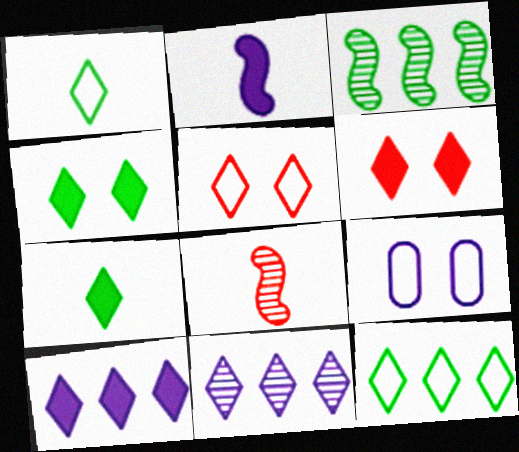[[1, 6, 11], 
[2, 9, 11], 
[5, 7, 11], 
[6, 7, 10]]